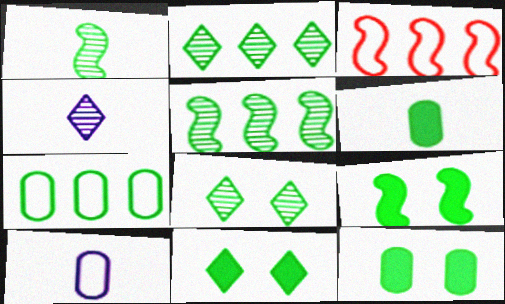[[1, 7, 11], 
[3, 4, 12], 
[9, 11, 12]]